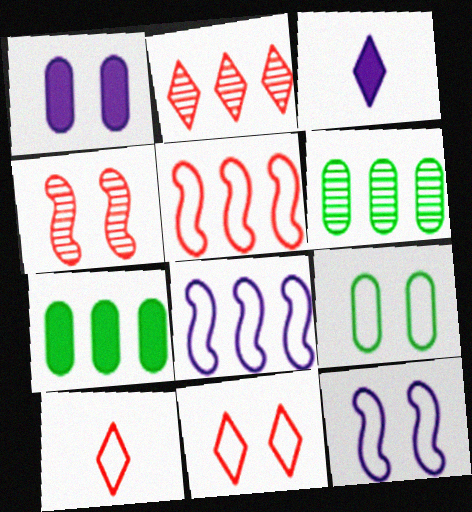[[2, 7, 8], 
[8, 9, 10], 
[9, 11, 12]]